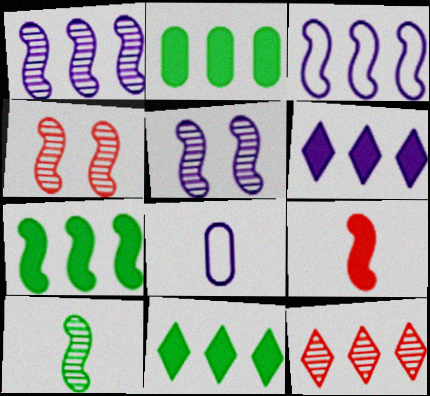[[1, 4, 10], 
[2, 3, 12], 
[2, 7, 11], 
[4, 8, 11], 
[5, 6, 8]]